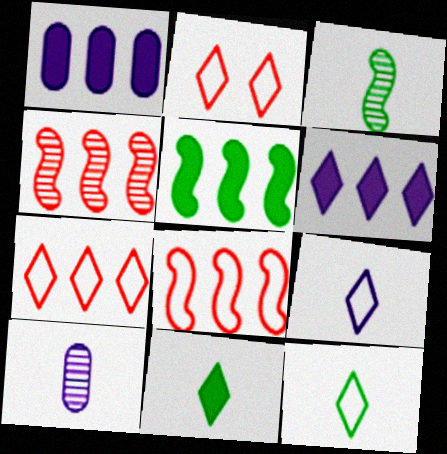[[1, 2, 3], 
[2, 5, 10]]